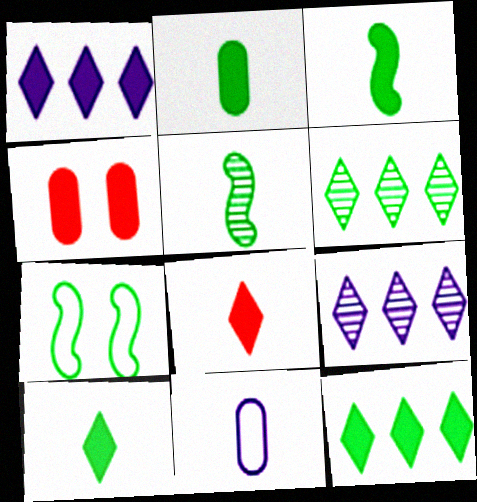[[1, 3, 4], 
[2, 3, 10], 
[2, 6, 7], 
[5, 8, 11]]